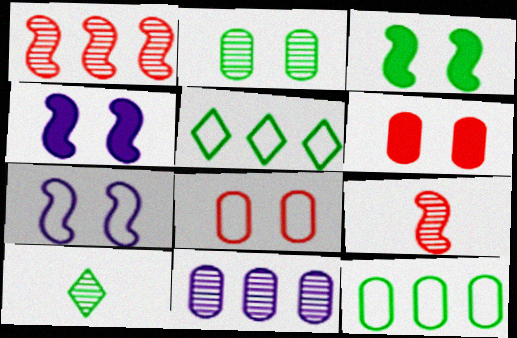[[3, 10, 12]]